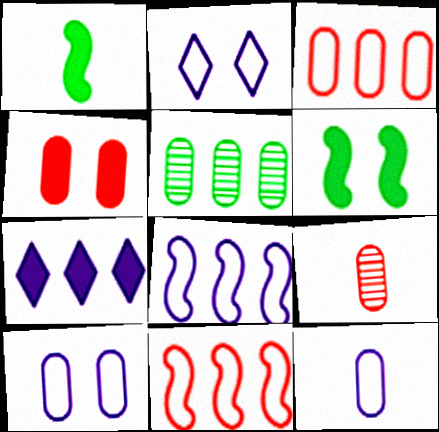[[1, 4, 7], 
[2, 8, 12], 
[3, 4, 9], 
[4, 5, 12], 
[5, 7, 11]]